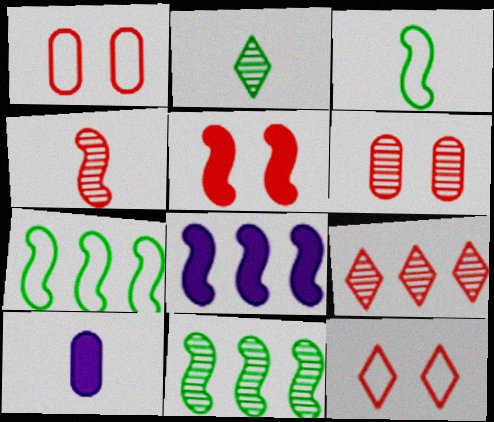[[1, 2, 8], 
[4, 6, 9], 
[5, 6, 12], 
[10, 11, 12]]